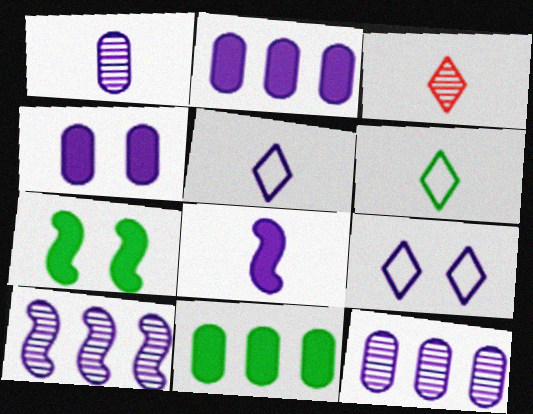[[1, 5, 8], 
[4, 5, 10], 
[8, 9, 12]]